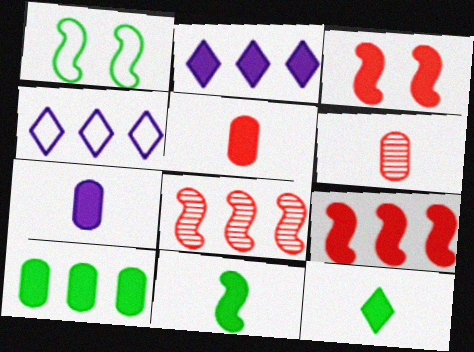[[1, 2, 6], 
[2, 9, 10], 
[4, 8, 10]]